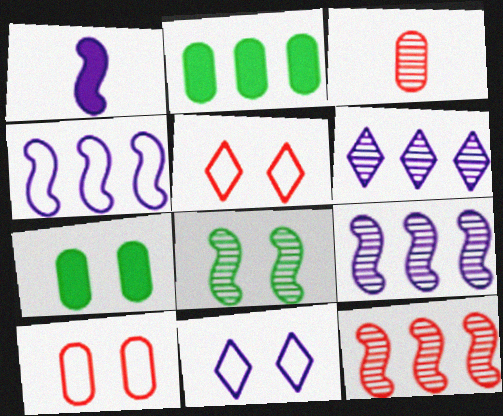[[3, 6, 8]]